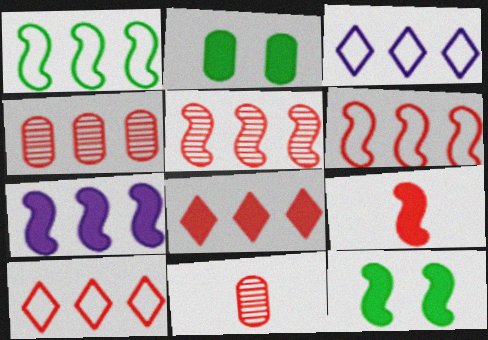[[1, 5, 7], 
[3, 11, 12], 
[4, 6, 8], 
[7, 9, 12]]